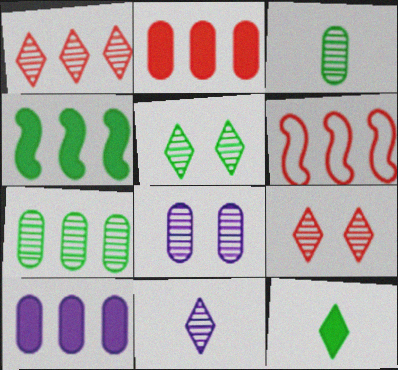[[1, 2, 6], 
[1, 5, 11], 
[6, 8, 12]]